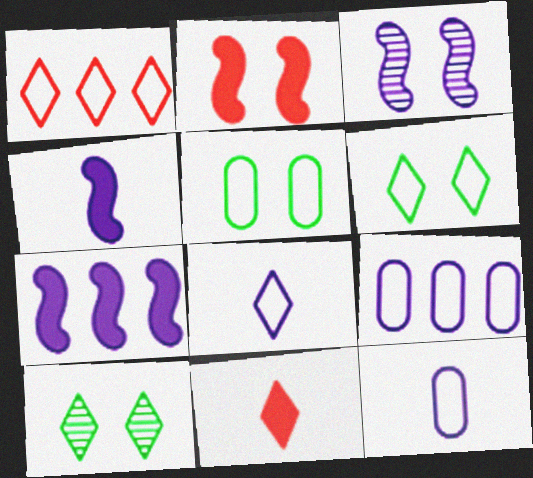[[1, 6, 8]]